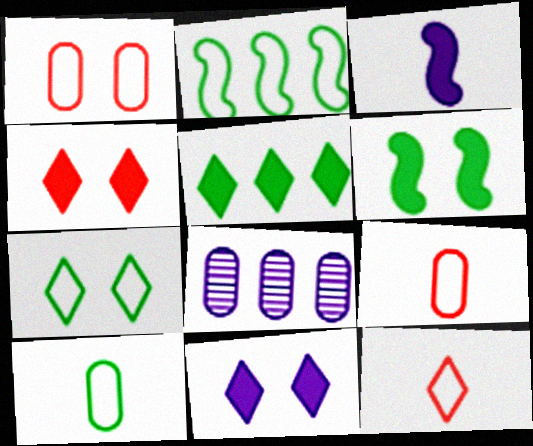[[2, 7, 10], 
[6, 8, 12]]